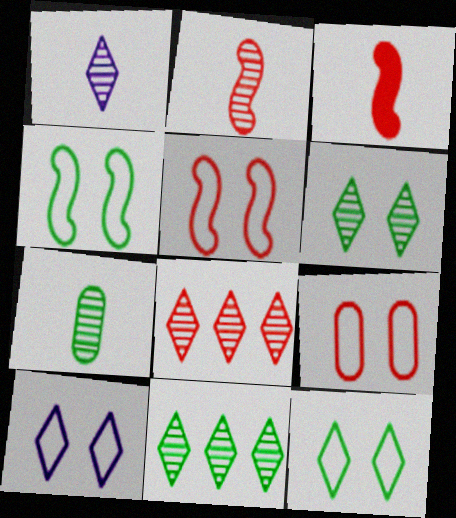[[1, 2, 7], 
[1, 6, 8], 
[3, 8, 9], 
[4, 9, 10]]